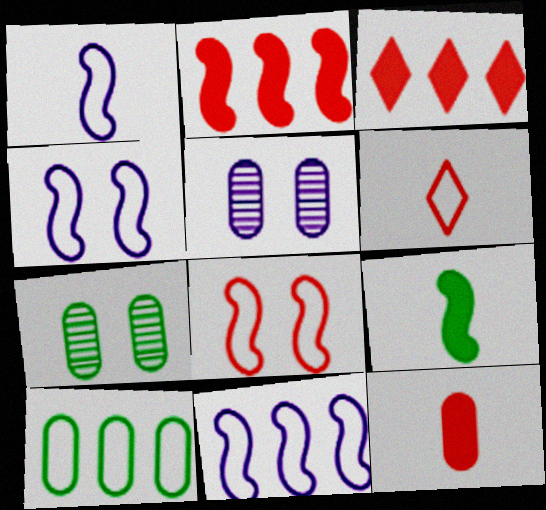[[1, 3, 7], 
[1, 4, 11], 
[4, 6, 10], 
[5, 10, 12]]